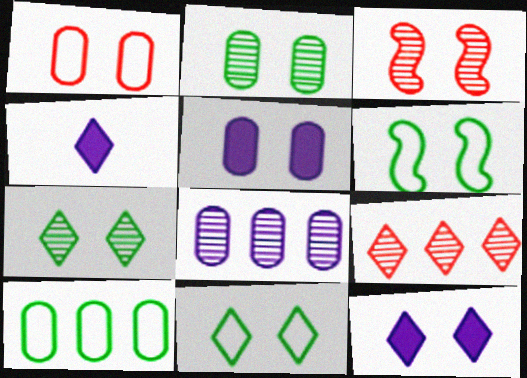[[1, 2, 5], 
[3, 4, 10], 
[3, 5, 11], 
[4, 9, 11]]